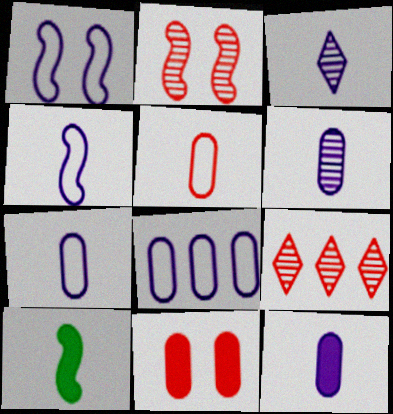[[3, 4, 12], 
[3, 5, 10], 
[6, 7, 12]]